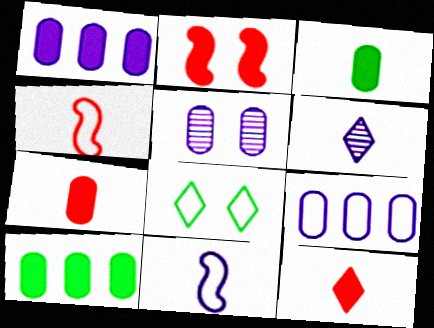[[2, 5, 8], 
[3, 4, 6], 
[4, 8, 9]]